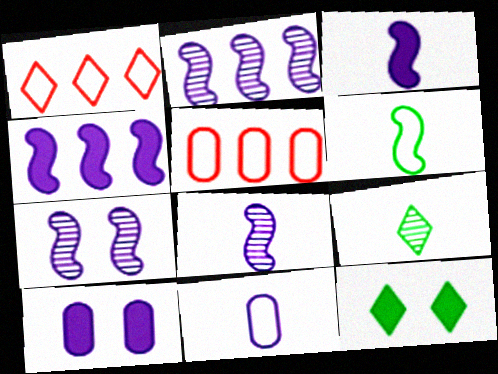[[2, 7, 8], 
[5, 8, 12]]